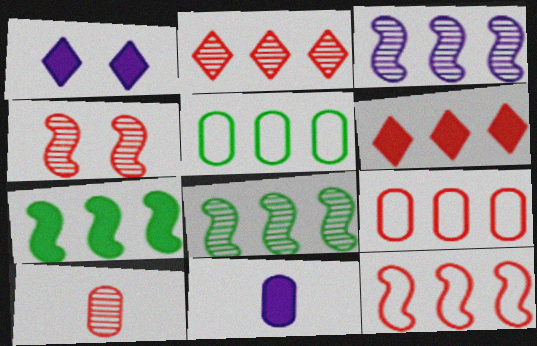[[2, 4, 10], 
[3, 5, 6], 
[3, 7, 12]]